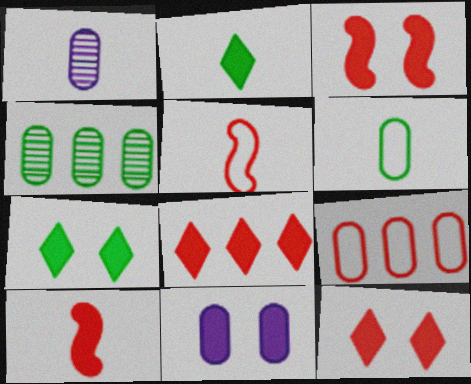[[1, 2, 5], 
[3, 7, 11]]